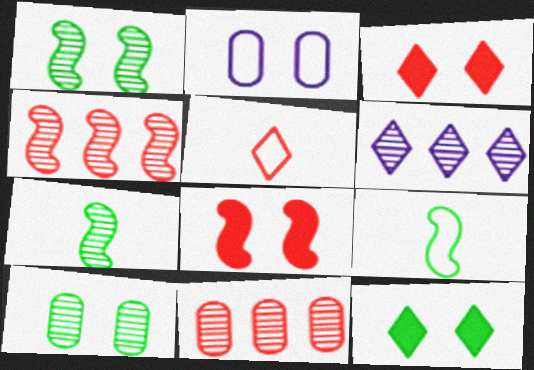[[1, 2, 3], 
[5, 6, 12], 
[5, 8, 11]]